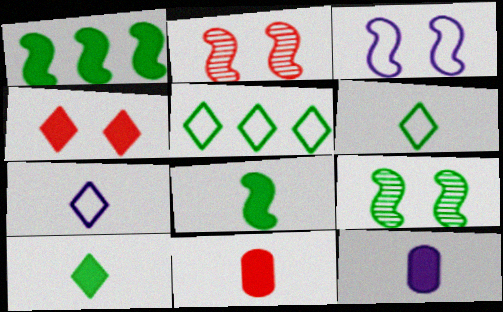[[1, 4, 12], 
[2, 5, 12]]